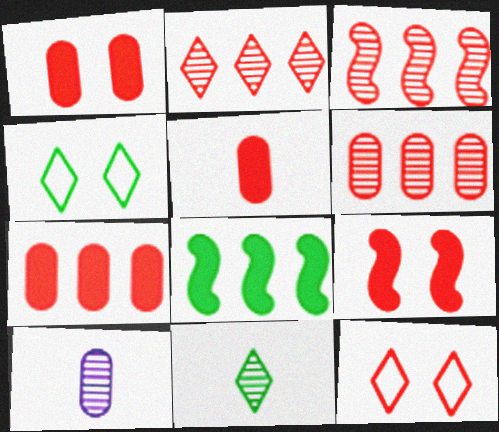[[1, 5, 7], 
[2, 3, 6], 
[3, 5, 12], 
[8, 10, 12]]